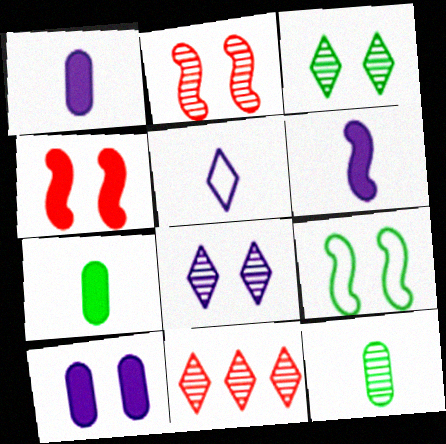[[1, 9, 11]]